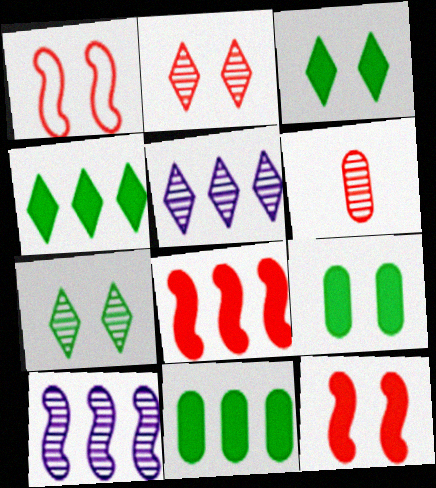[[6, 7, 10]]